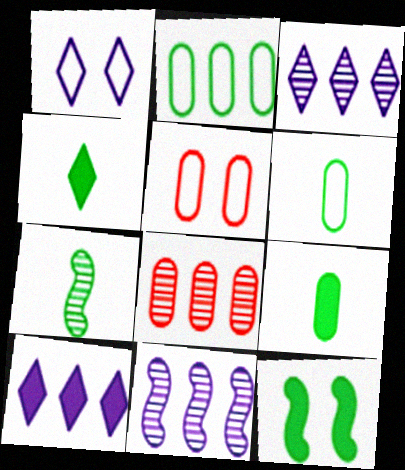[[4, 5, 11], 
[4, 6, 7], 
[5, 7, 10]]